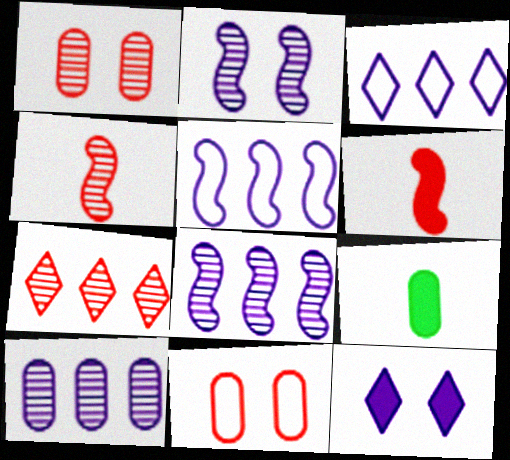[[1, 4, 7], 
[6, 7, 11], 
[9, 10, 11]]